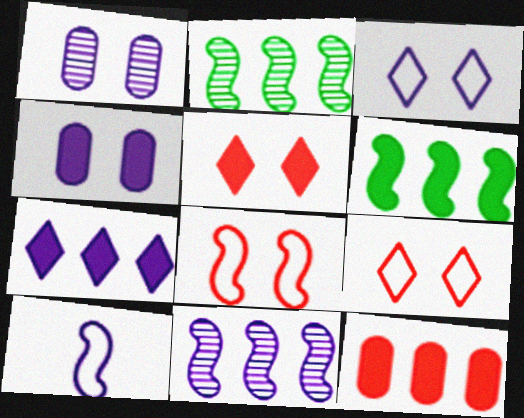[[1, 7, 10], 
[6, 7, 12]]